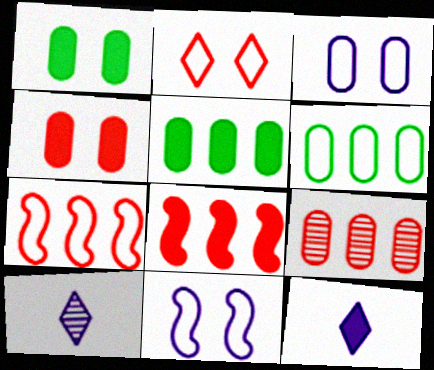[[1, 7, 10], 
[1, 8, 12]]